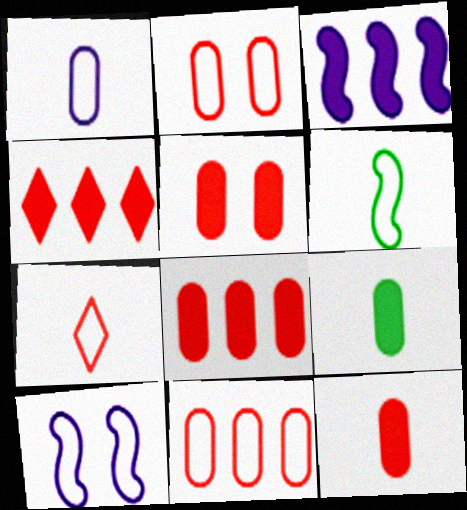[[1, 6, 7], 
[5, 8, 12]]